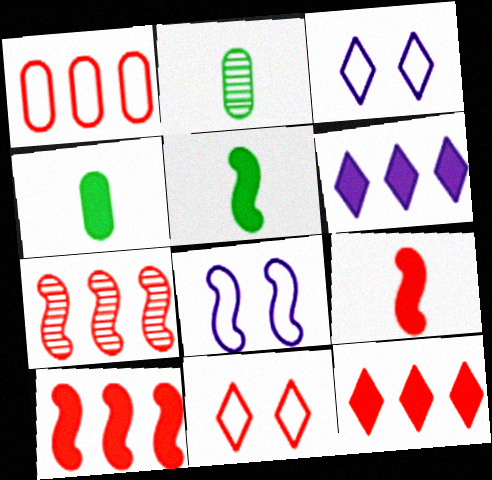[[1, 7, 12], 
[2, 3, 10], 
[2, 8, 12], 
[3, 4, 7], 
[5, 7, 8]]